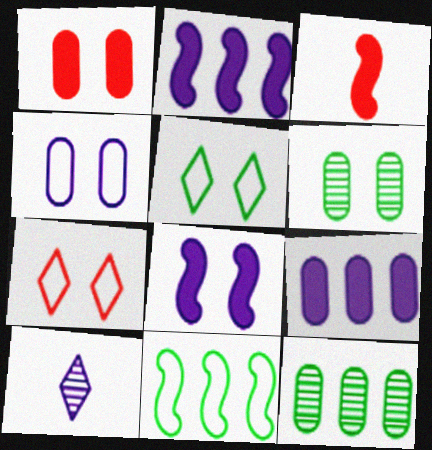[[1, 4, 6], 
[1, 10, 11], 
[2, 4, 10], 
[6, 7, 8]]